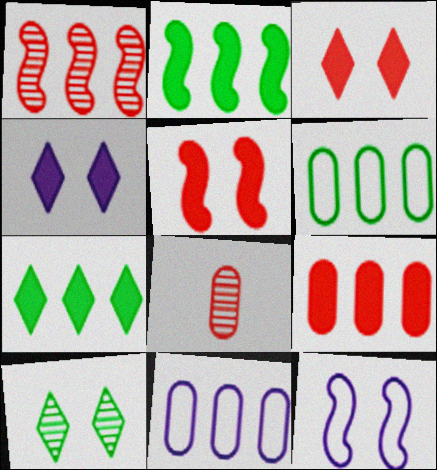[[1, 7, 11], 
[7, 8, 12]]